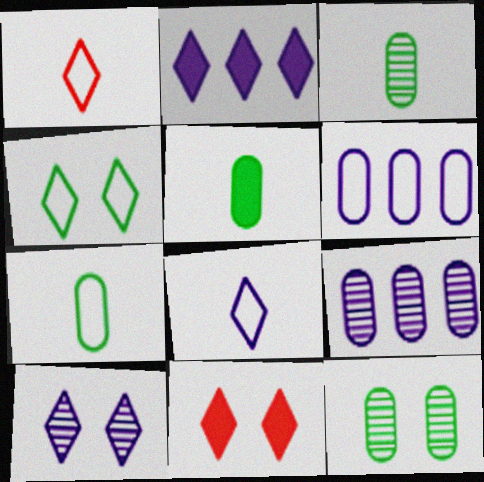[[2, 8, 10], 
[3, 5, 7], 
[4, 10, 11]]